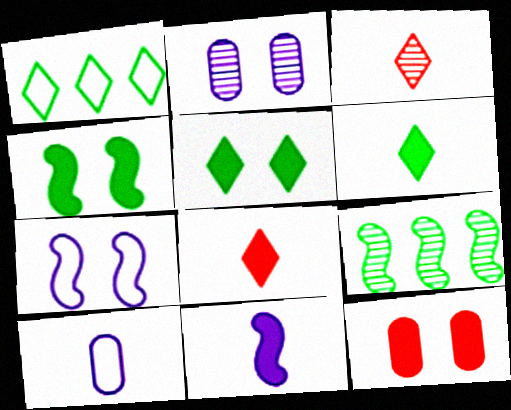[[2, 3, 9]]